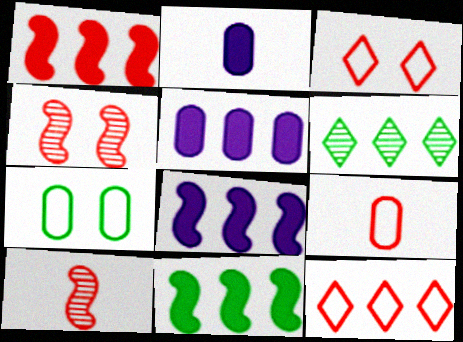[[1, 8, 11]]